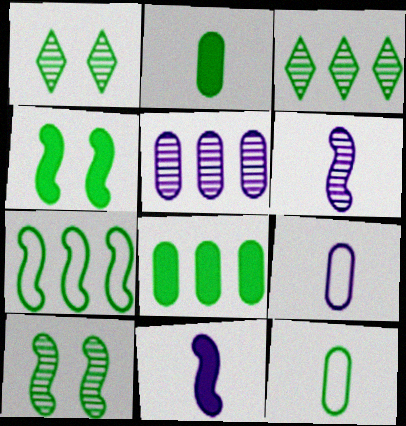[[1, 2, 7], 
[3, 4, 12], 
[3, 7, 8]]